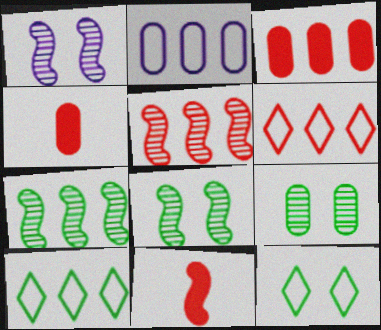[[1, 4, 10], 
[2, 4, 9], 
[3, 5, 6]]